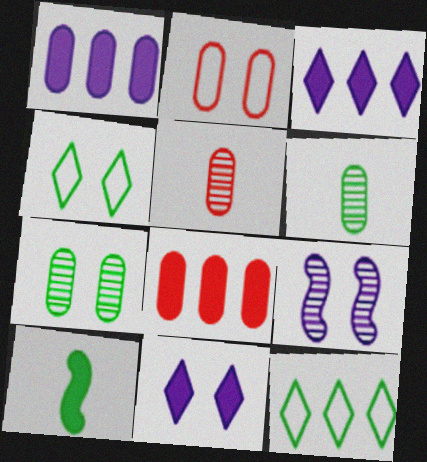[[1, 2, 6], 
[2, 5, 8], 
[7, 10, 12], 
[8, 10, 11]]